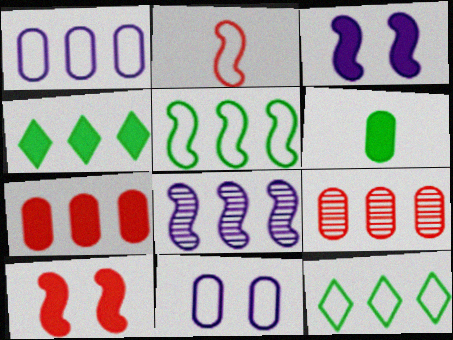[[2, 11, 12], 
[6, 9, 11], 
[7, 8, 12]]